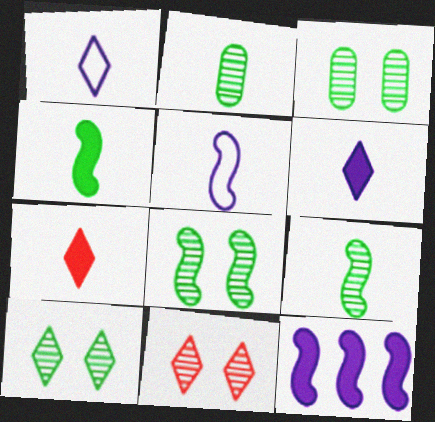[[2, 5, 7], 
[3, 8, 10]]